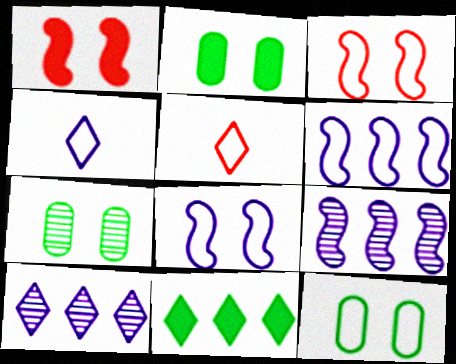[[2, 5, 9], 
[2, 7, 12], 
[5, 6, 12]]